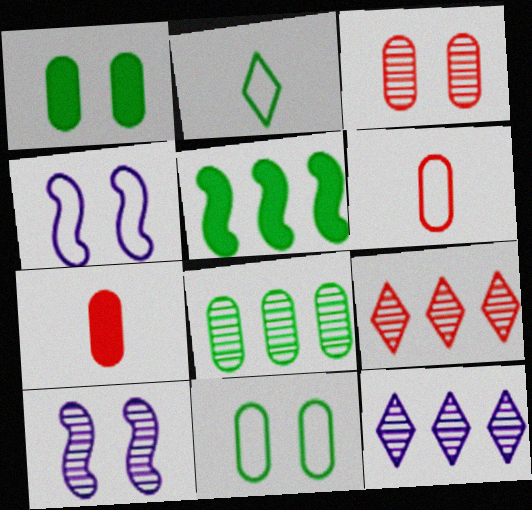[]